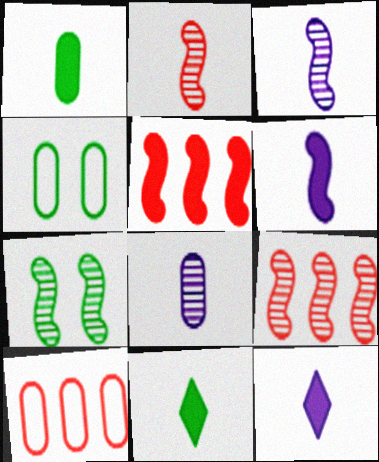[[3, 7, 9], 
[4, 9, 12], 
[7, 10, 12]]